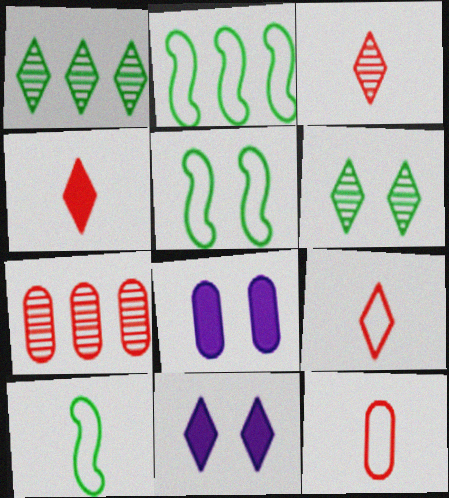[[1, 9, 11], 
[2, 3, 8], 
[2, 5, 10], 
[3, 4, 9], 
[7, 10, 11]]